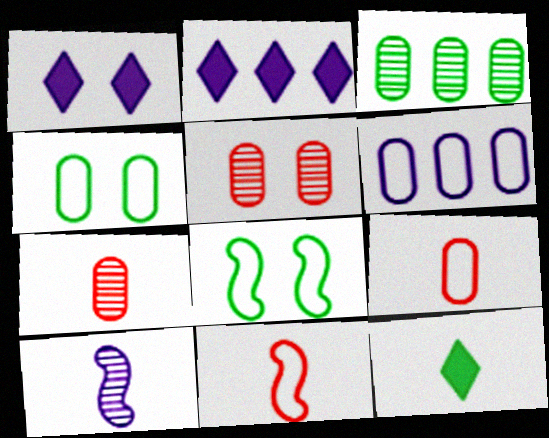[[1, 3, 11], 
[1, 5, 8], 
[1, 6, 10], 
[2, 7, 8], 
[3, 8, 12], 
[4, 6, 9], 
[9, 10, 12]]